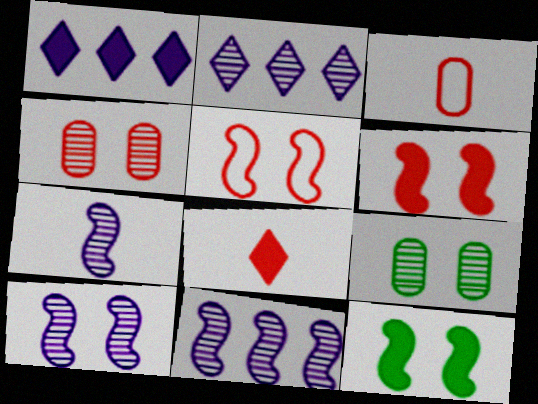[[2, 3, 12], 
[5, 10, 12], 
[7, 10, 11]]